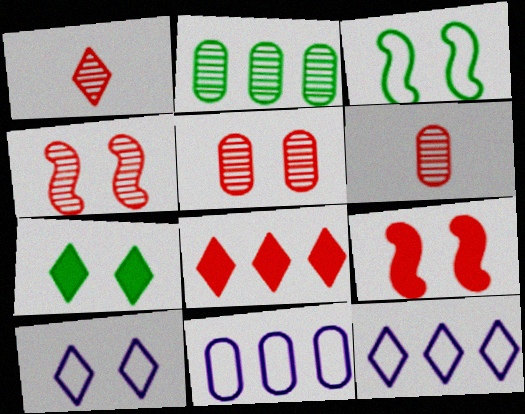[[1, 7, 12]]